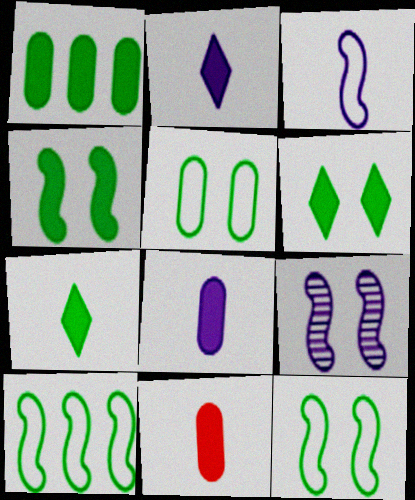[[1, 4, 7]]